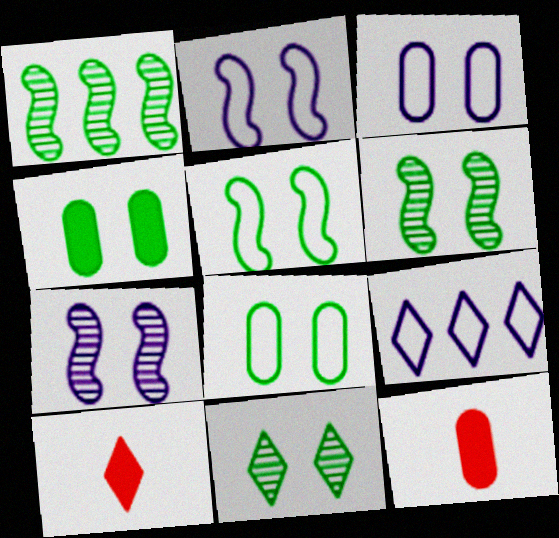[[1, 3, 10], 
[4, 5, 11], 
[6, 9, 12], 
[9, 10, 11]]